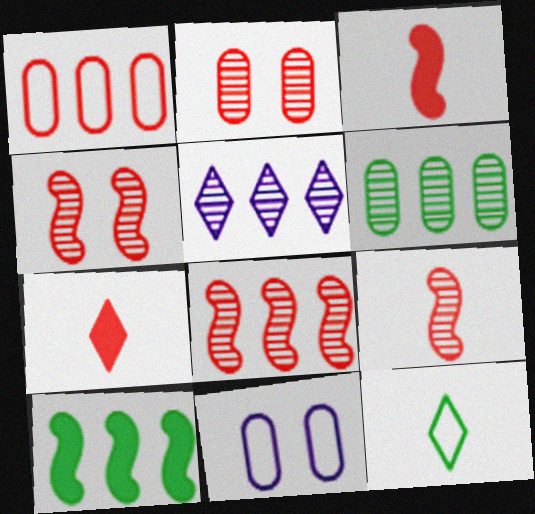[[1, 4, 7], 
[1, 5, 10], 
[4, 8, 9], 
[5, 6, 8]]